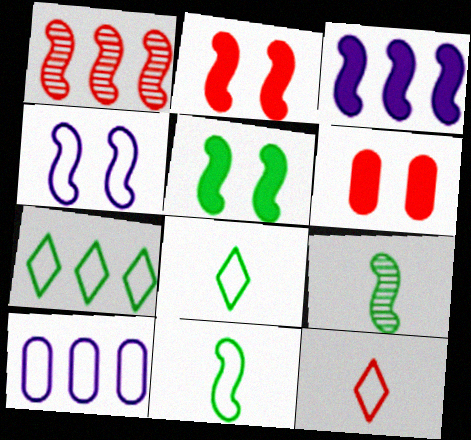[[1, 6, 12]]